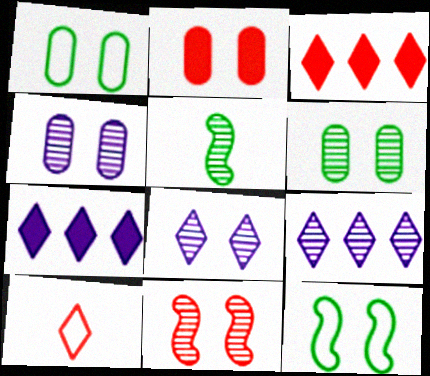[[1, 2, 4], 
[2, 8, 12], 
[6, 8, 11]]